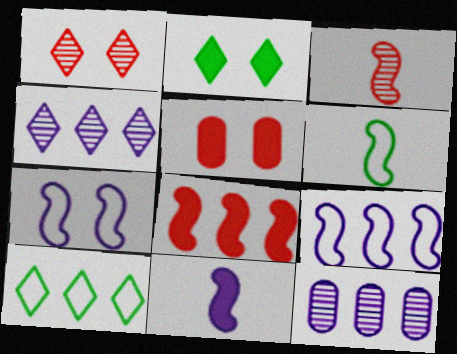[[3, 6, 11], 
[4, 5, 6], 
[8, 10, 12]]